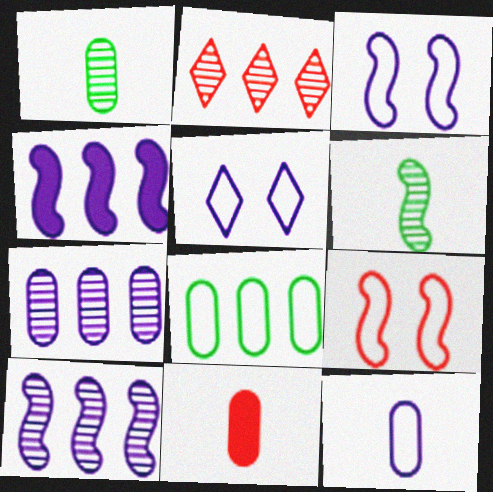[[1, 11, 12], 
[2, 4, 8], 
[2, 9, 11], 
[4, 6, 9]]